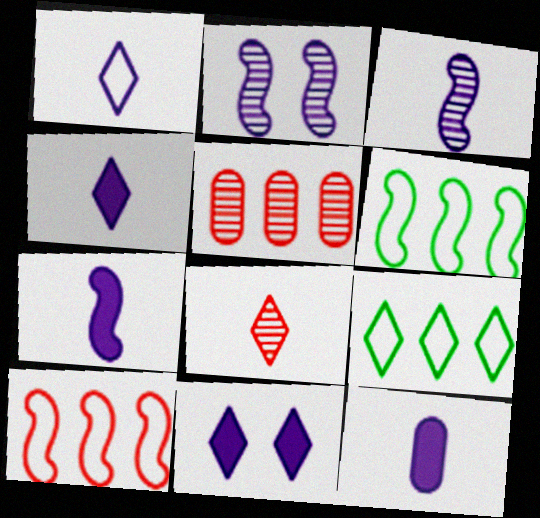[[1, 3, 12], 
[4, 7, 12], 
[8, 9, 11]]